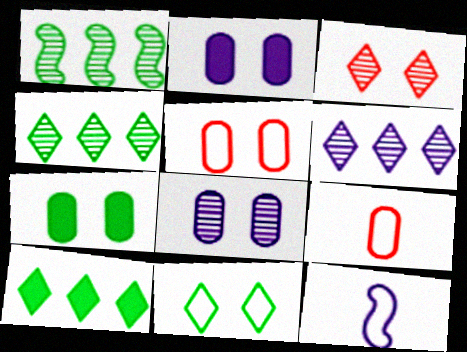[[2, 6, 12], 
[5, 7, 8]]